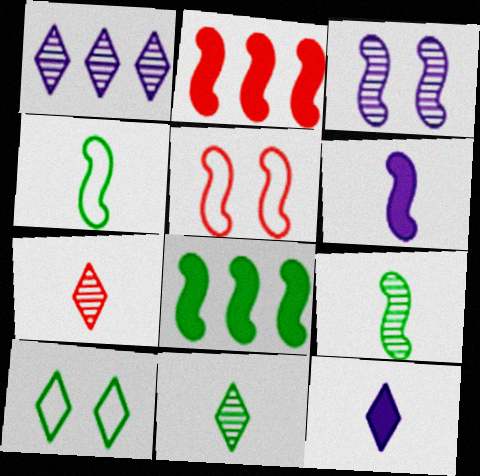[[2, 3, 4]]